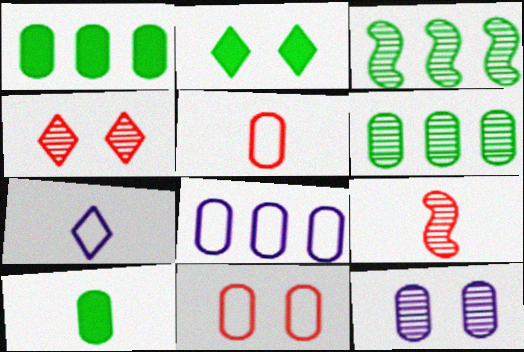[[1, 5, 12], 
[2, 8, 9], 
[7, 9, 10]]